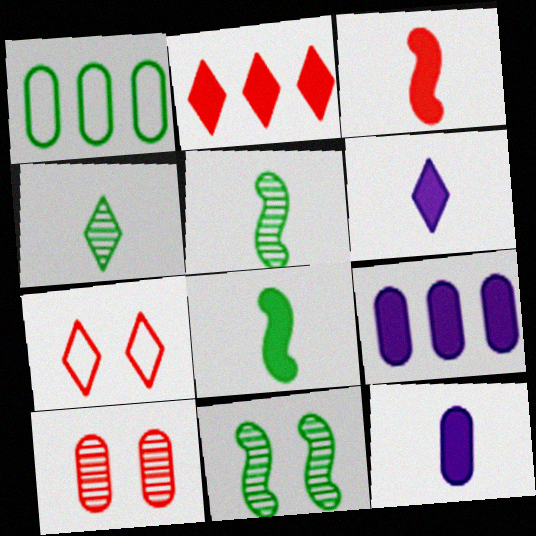[[1, 10, 12], 
[5, 7, 9]]